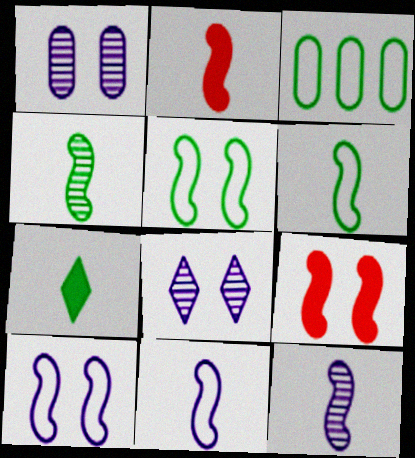[[2, 3, 8], 
[2, 4, 11], 
[2, 6, 12]]